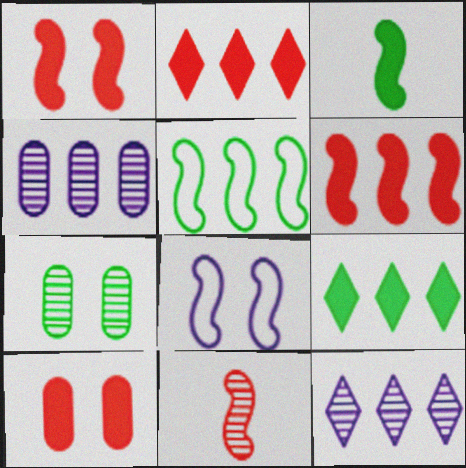[[2, 4, 5], 
[7, 11, 12]]